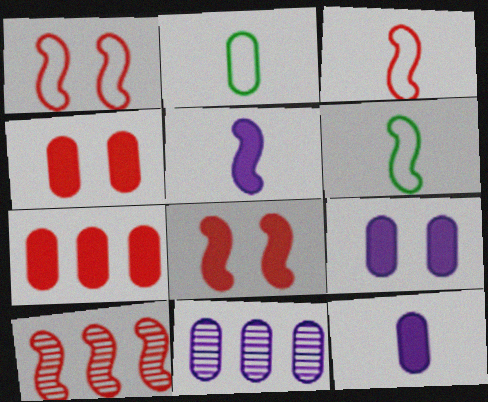[[2, 4, 11], 
[3, 8, 10]]